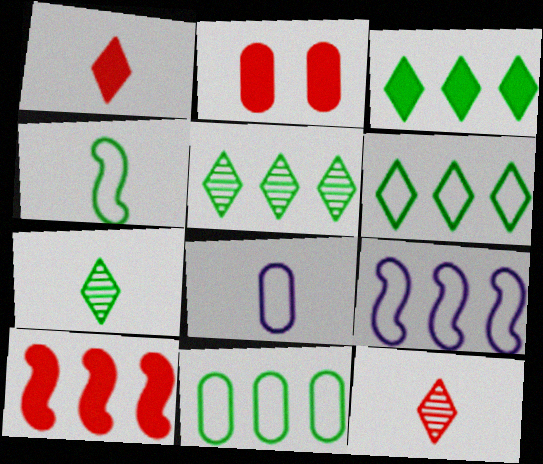[[1, 2, 10], 
[2, 7, 9], 
[3, 5, 6]]